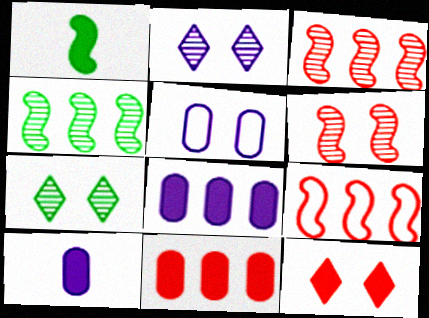[[1, 8, 12], 
[7, 9, 10]]